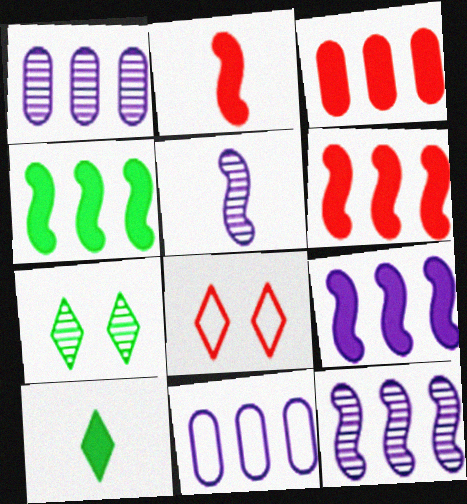[[2, 7, 11], 
[4, 6, 9]]